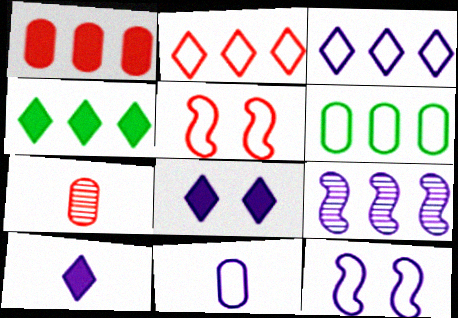[[3, 11, 12], 
[4, 7, 12], 
[8, 9, 11]]